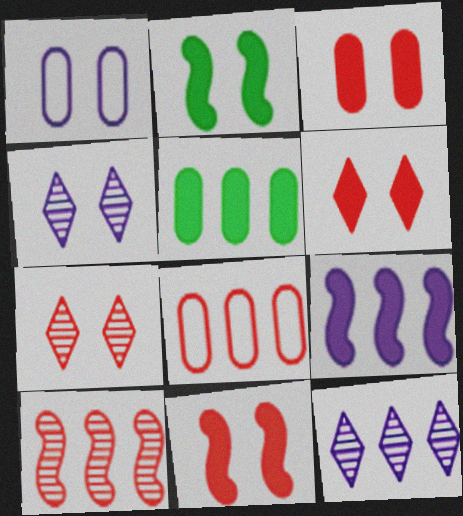[[1, 2, 7], 
[3, 6, 11]]